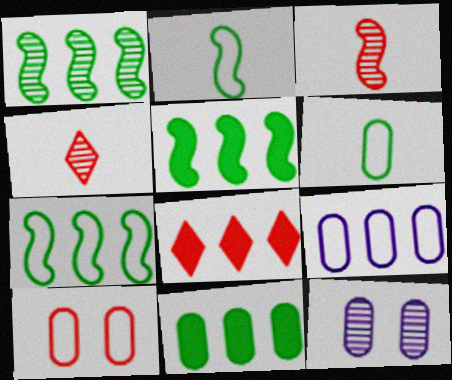[[1, 4, 12], 
[1, 5, 7], 
[1, 8, 9], 
[2, 8, 12], 
[3, 8, 10], 
[6, 9, 10]]